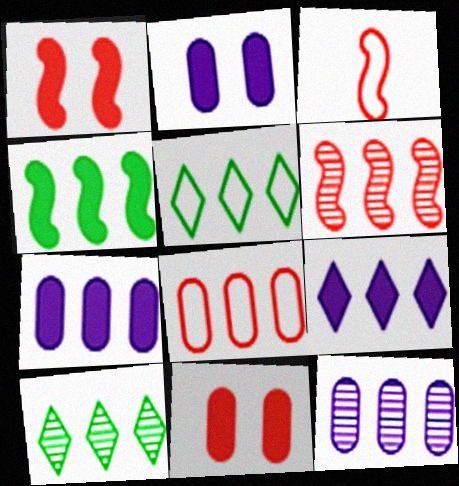[[1, 3, 6], 
[2, 3, 10], 
[5, 6, 7], 
[6, 10, 12]]